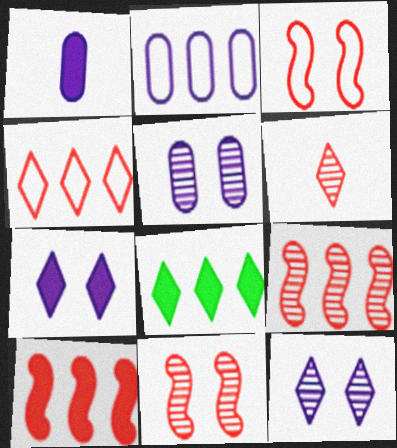[[1, 2, 5], 
[2, 8, 9]]